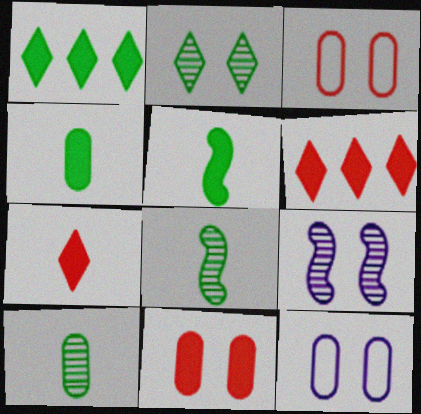[[6, 8, 12]]